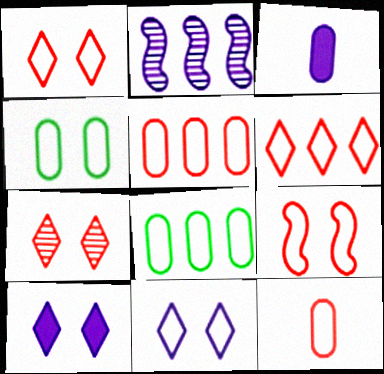[[2, 3, 11], 
[4, 9, 11], 
[6, 9, 12]]